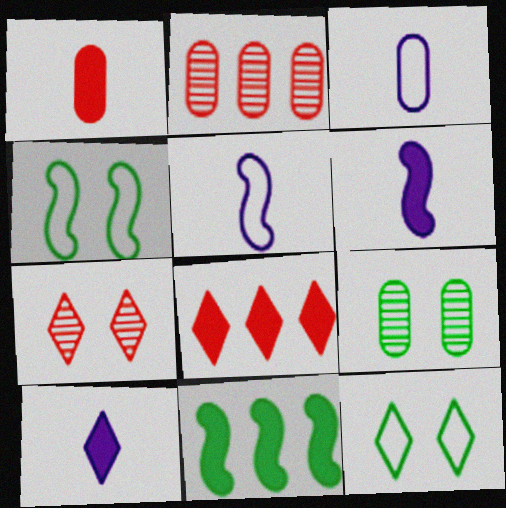[[2, 4, 10], 
[2, 6, 12], 
[3, 7, 11], 
[5, 8, 9]]